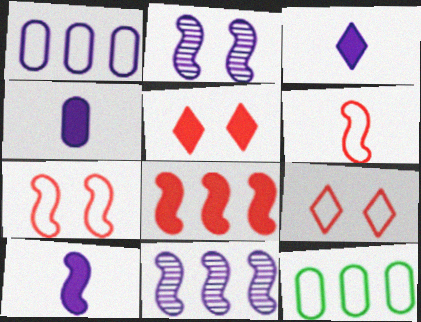[[1, 2, 3], 
[3, 4, 10]]